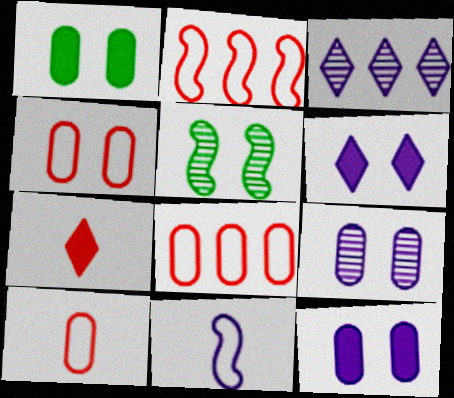[[1, 4, 9], 
[3, 11, 12], 
[4, 5, 6], 
[4, 8, 10]]